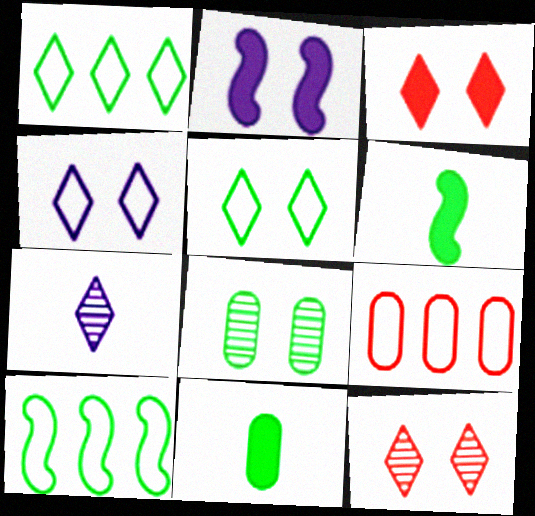[[1, 3, 7], 
[1, 6, 8]]